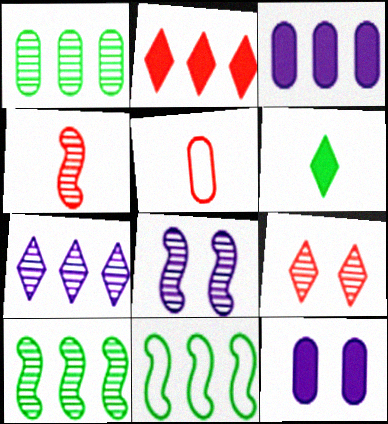[[1, 5, 12], 
[4, 8, 10]]